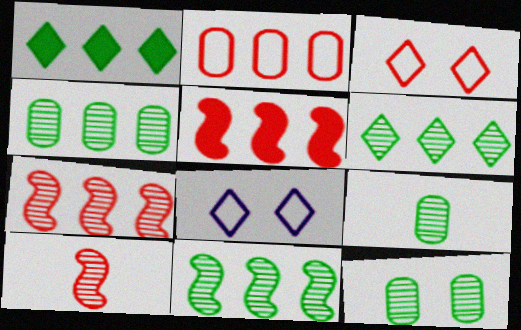[[4, 6, 11], 
[4, 9, 12], 
[5, 8, 9]]